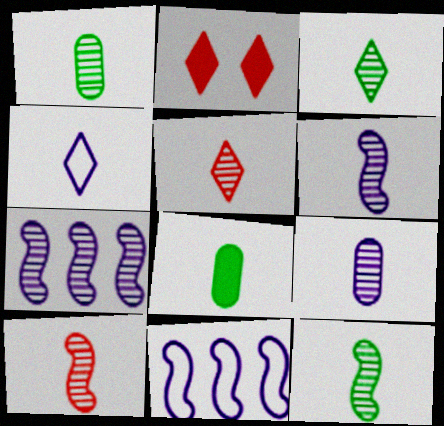[[1, 2, 11], 
[1, 3, 12], 
[1, 5, 6], 
[3, 9, 10], 
[4, 8, 10], 
[5, 9, 12], 
[6, 10, 12]]